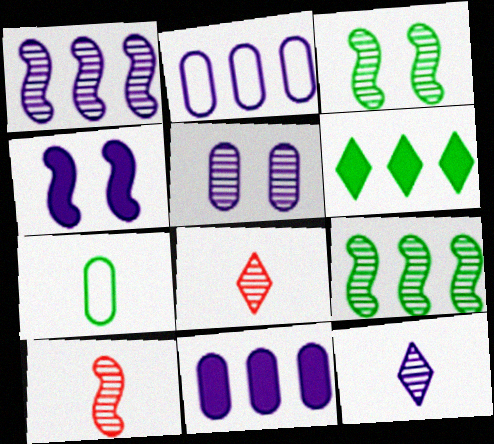[[1, 3, 10], 
[1, 5, 12], 
[2, 4, 12], 
[3, 6, 7], 
[5, 8, 9]]